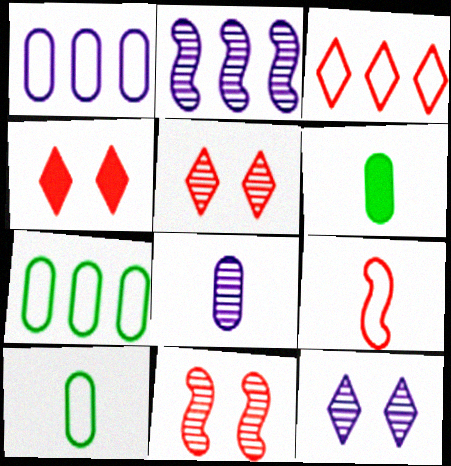[[2, 4, 10], 
[2, 8, 12]]